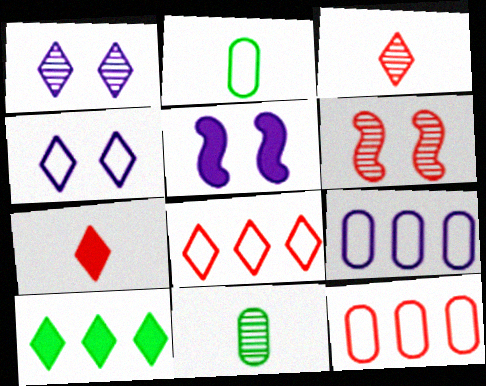[[3, 4, 10], 
[5, 8, 11], 
[6, 7, 12]]